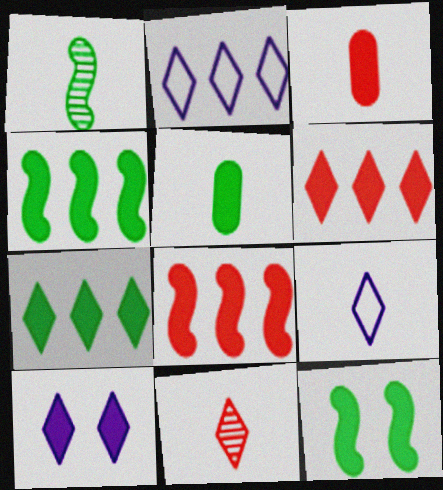[[1, 3, 9], 
[3, 4, 10], 
[5, 7, 12], 
[5, 8, 10]]